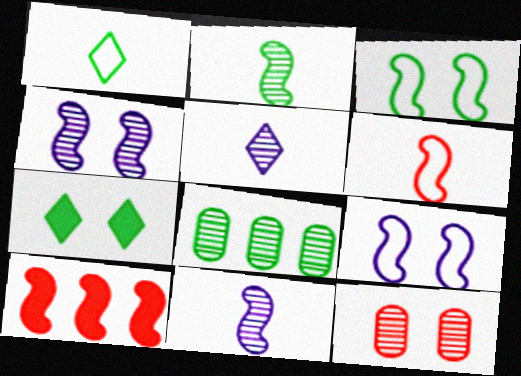[[2, 9, 10], 
[3, 10, 11], 
[7, 9, 12]]